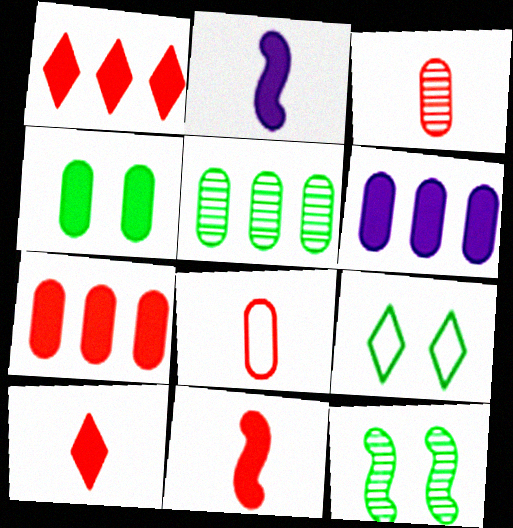[[1, 2, 4], 
[4, 9, 12]]